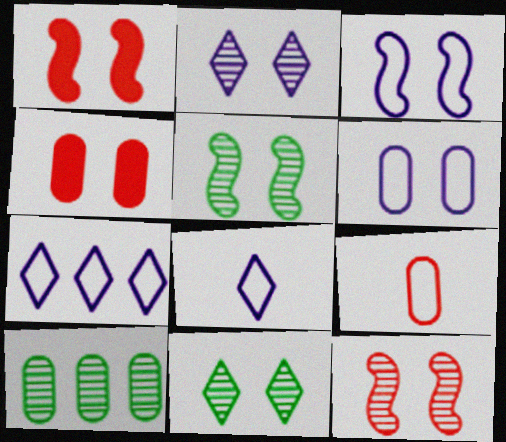[[1, 3, 5], 
[1, 6, 11], 
[1, 8, 10], 
[3, 4, 11]]